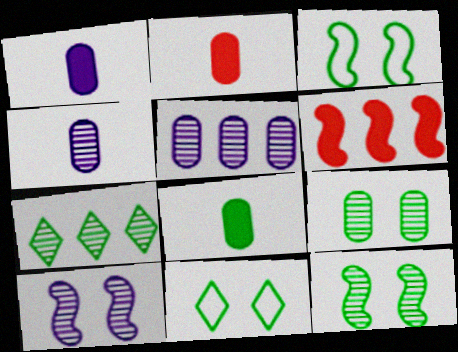[[1, 2, 8], 
[3, 7, 8], 
[4, 6, 11]]